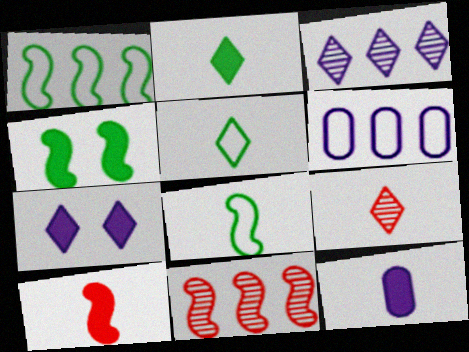[[2, 10, 12], 
[4, 6, 9], 
[8, 9, 12]]